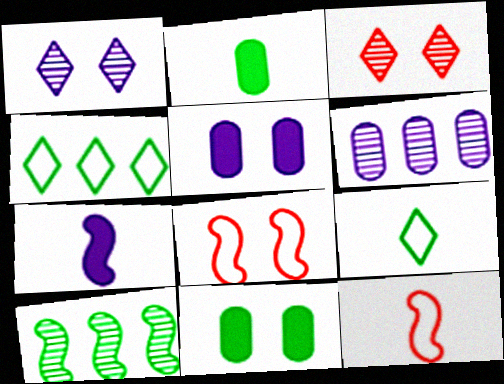[[1, 8, 11], 
[7, 8, 10], 
[9, 10, 11]]